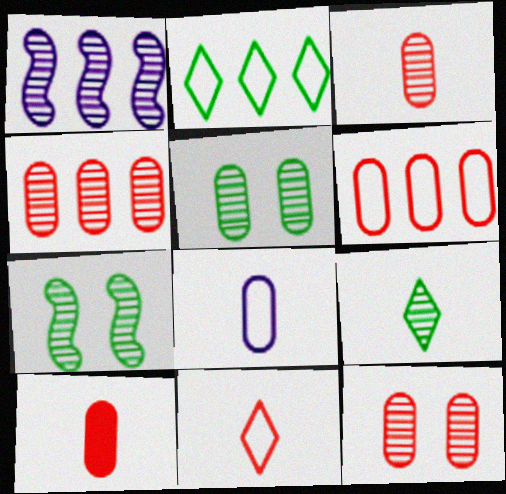[[1, 9, 12], 
[3, 4, 12], 
[6, 10, 12]]